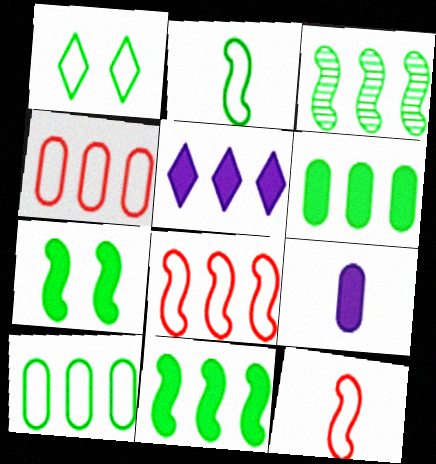[[1, 2, 10], 
[2, 3, 7], 
[3, 4, 5]]